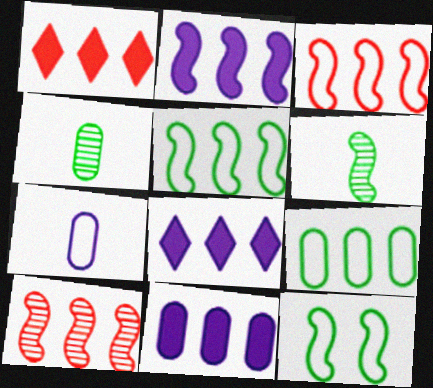[[2, 5, 10], 
[2, 8, 11], 
[8, 9, 10]]